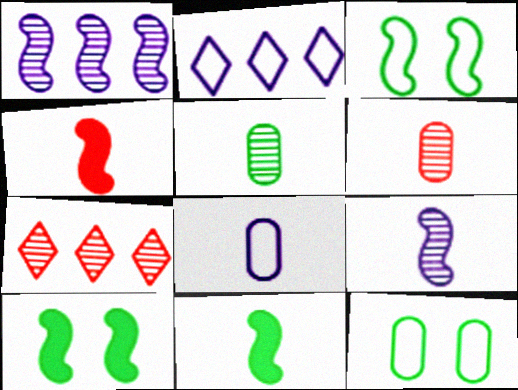[[1, 3, 4], 
[2, 6, 10], 
[7, 8, 10]]